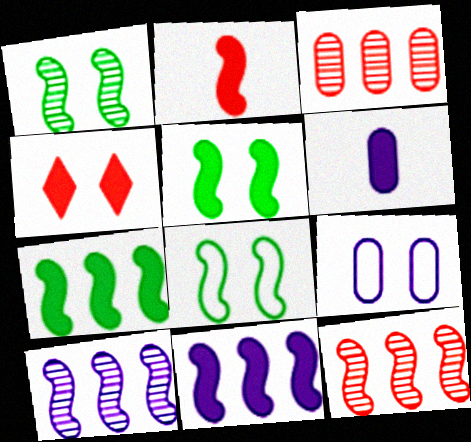[[1, 4, 9], 
[1, 5, 8], 
[2, 5, 11], 
[2, 8, 10], 
[4, 6, 7]]